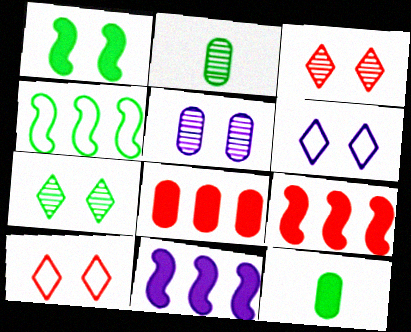[[1, 5, 10], 
[2, 6, 9], 
[2, 10, 11], 
[4, 7, 12]]